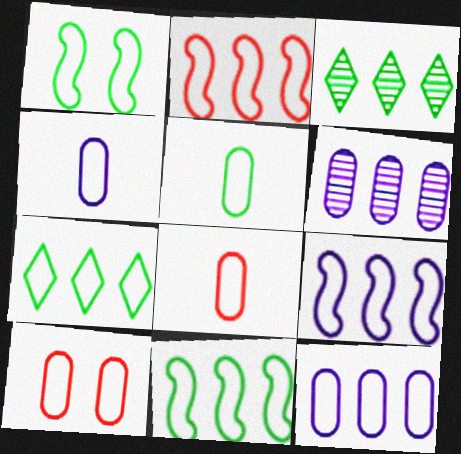[[1, 5, 7], 
[2, 7, 12], 
[2, 9, 11], 
[4, 5, 8], 
[5, 10, 12]]